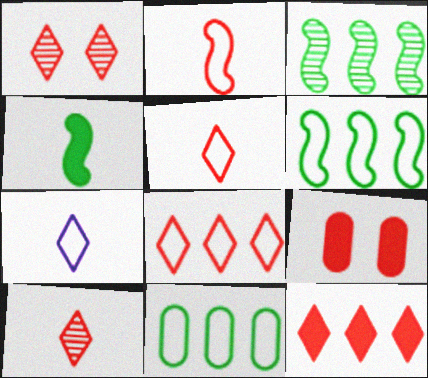[[1, 5, 12], 
[3, 7, 9]]